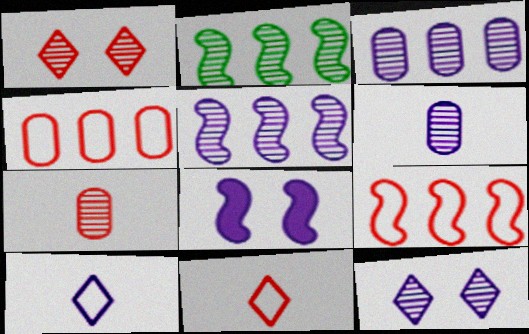[[1, 2, 6], 
[2, 7, 12], 
[3, 8, 10], 
[5, 6, 12]]